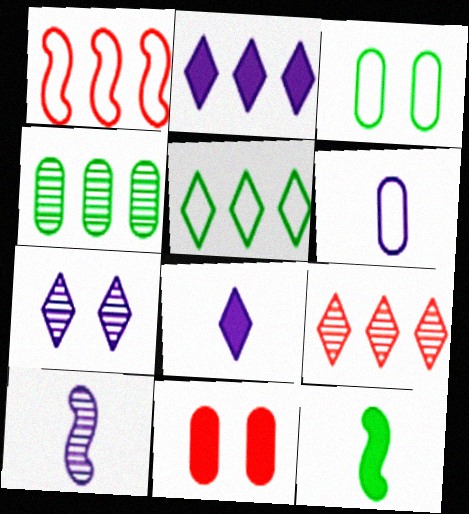[[1, 2, 4], 
[2, 5, 9], 
[2, 11, 12], 
[4, 6, 11], 
[5, 10, 11], 
[6, 8, 10]]